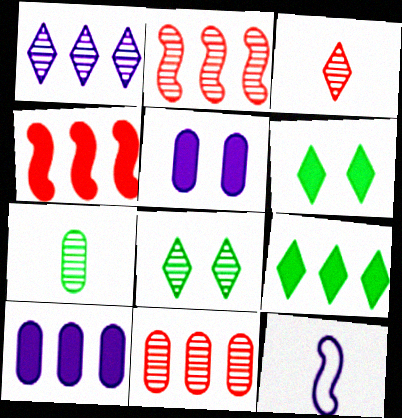[[1, 3, 8], 
[1, 5, 12], 
[4, 9, 10], 
[6, 11, 12]]